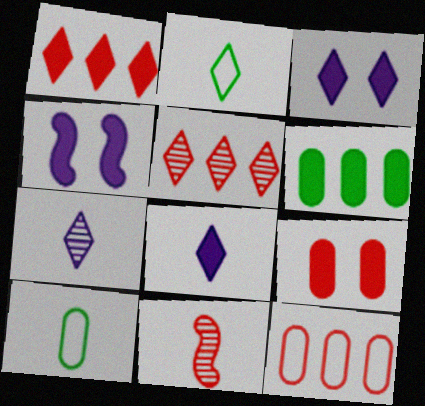[[2, 3, 5], 
[4, 5, 10], 
[8, 10, 11]]